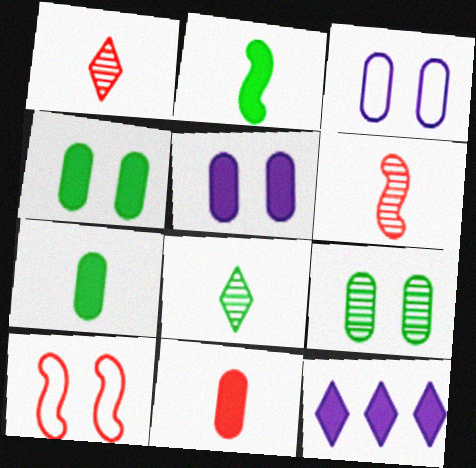[]